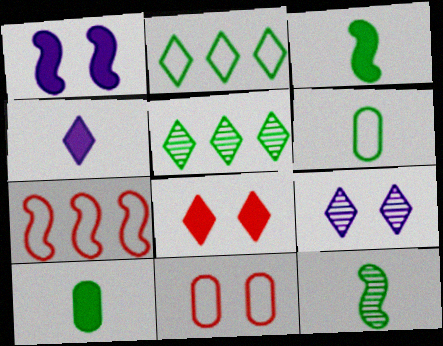[[1, 7, 12], 
[7, 9, 10]]